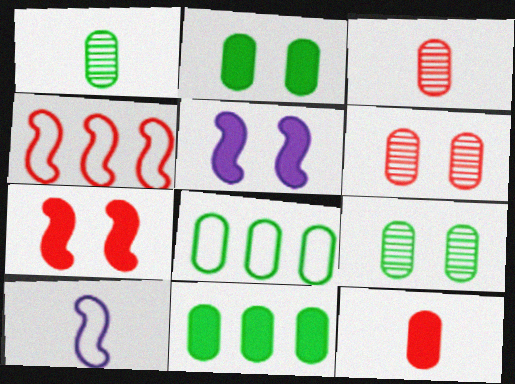[[1, 2, 8]]